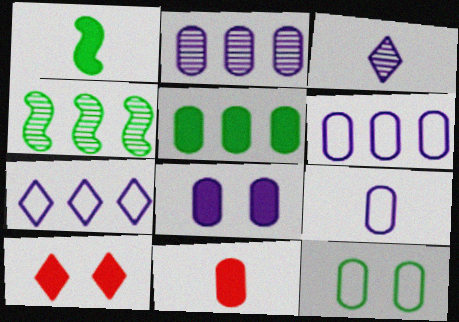[[2, 8, 9], 
[2, 11, 12], 
[4, 9, 10], 
[5, 8, 11]]